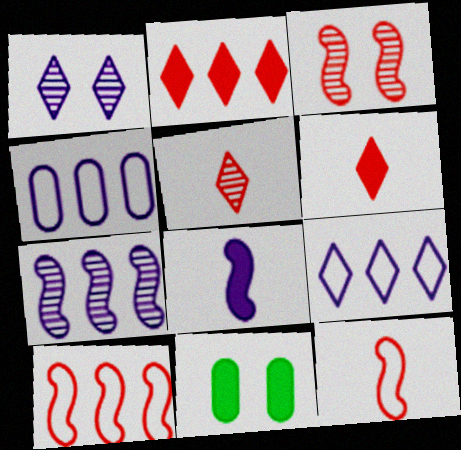[[1, 4, 8], 
[2, 8, 11]]